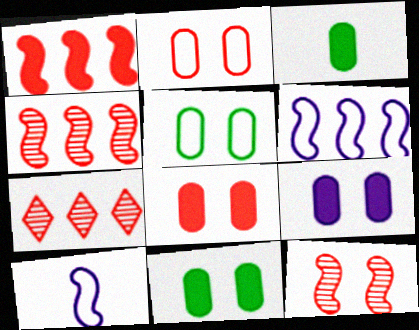[[7, 10, 11], 
[8, 9, 11]]